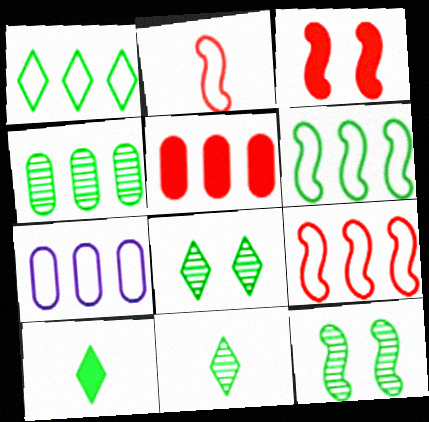[[1, 7, 9], 
[1, 8, 10], 
[3, 7, 11], 
[4, 5, 7], 
[4, 11, 12]]